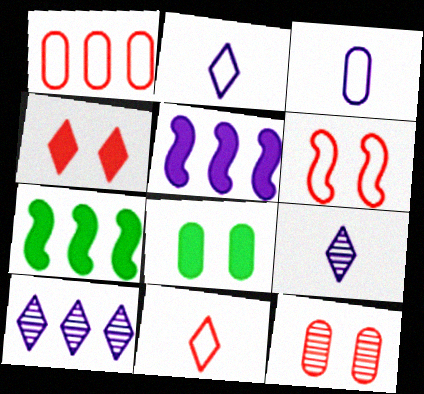[[1, 6, 11], 
[1, 7, 10], 
[2, 7, 12], 
[4, 6, 12]]